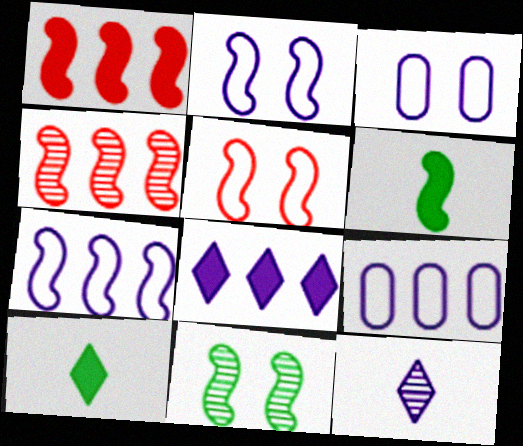[[2, 4, 6], 
[3, 4, 10]]